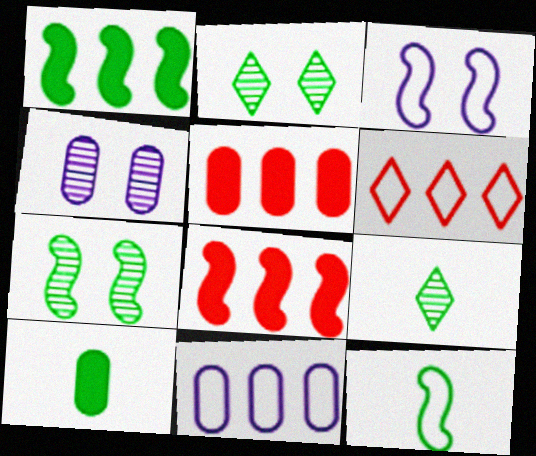[[1, 7, 12], 
[3, 5, 9], 
[9, 10, 12]]